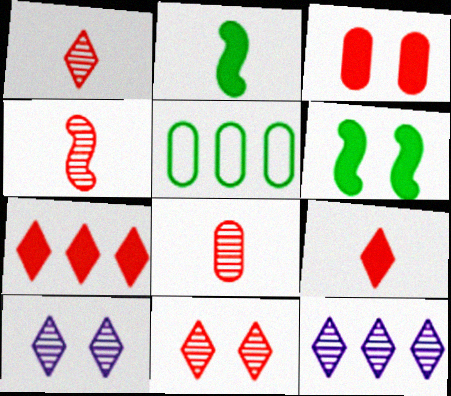[[1, 4, 8]]